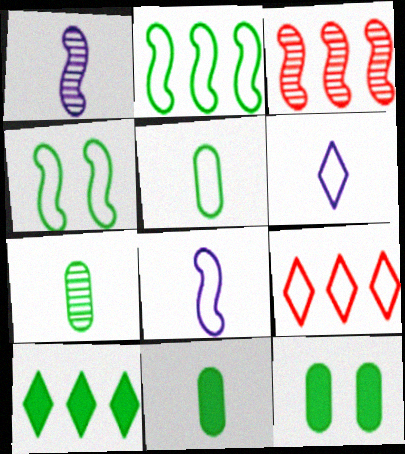[[1, 9, 12], 
[3, 6, 12], 
[4, 7, 10], 
[5, 7, 11]]